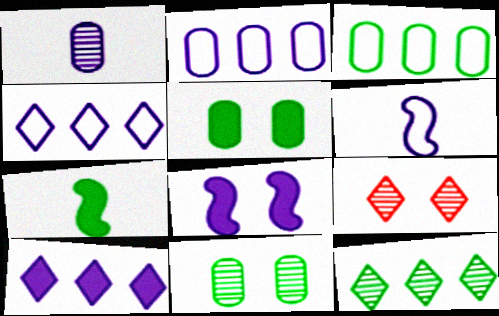[[1, 4, 8], 
[2, 7, 9]]